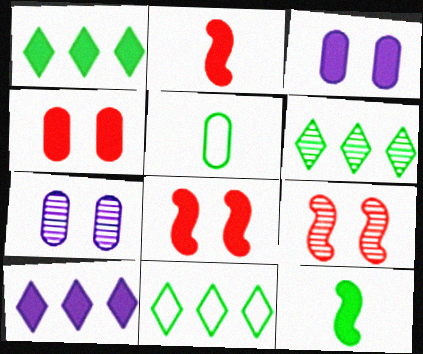[[1, 2, 3], 
[1, 6, 11], 
[2, 7, 11], 
[4, 10, 12], 
[5, 9, 10]]